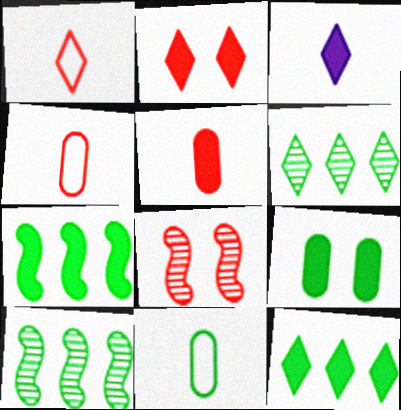[[2, 3, 12]]